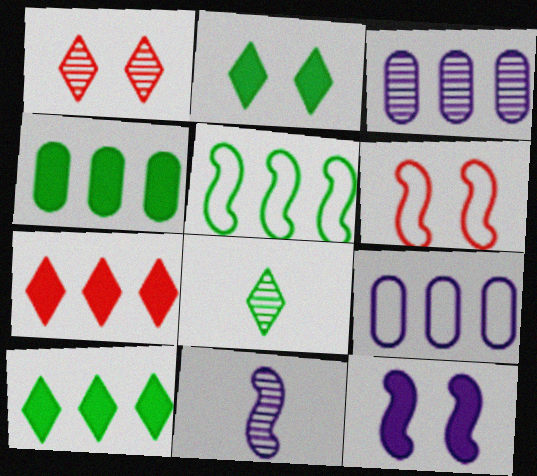[[3, 5, 7]]